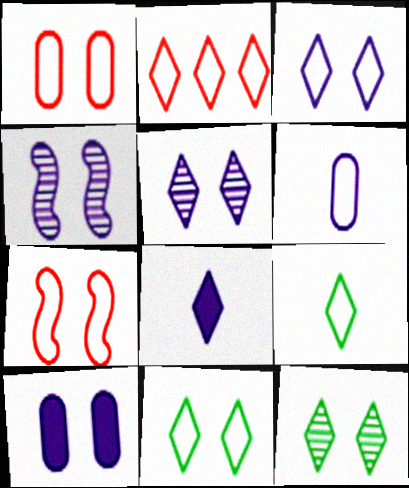[[2, 3, 9], 
[2, 8, 12], 
[3, 4, 10], 
[7, 10, 12]]